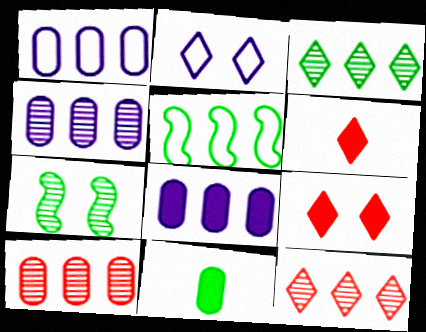[[1, 4, 8], 
[1, 6, 7], 
[2, 3, 6], 
[5, 8, 12]]